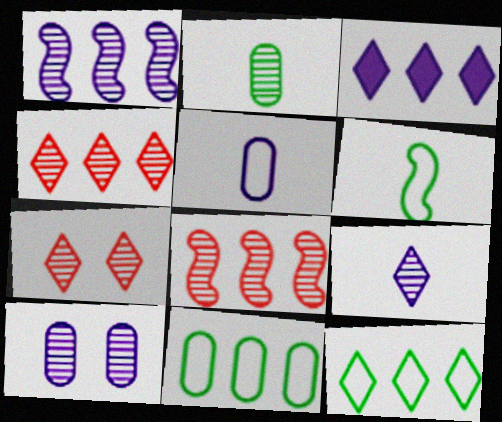[[1, 2, 7], 
[1, 9, 10], 
[3, 4, 12], 
[3, 8, 11]]